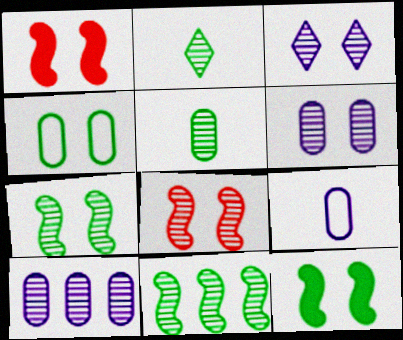[[1, 3, 4], 
[2, 8, 10]]